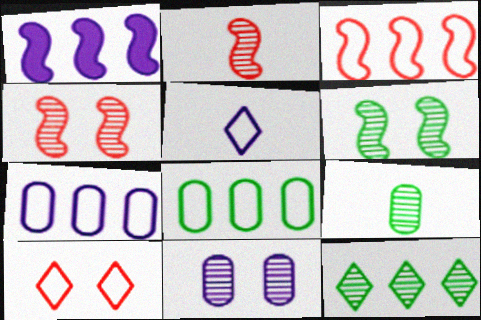[[1, 5, 11], 
[1, 9, 10], 
[2, 11, 12], 
[6, 9, 12]]